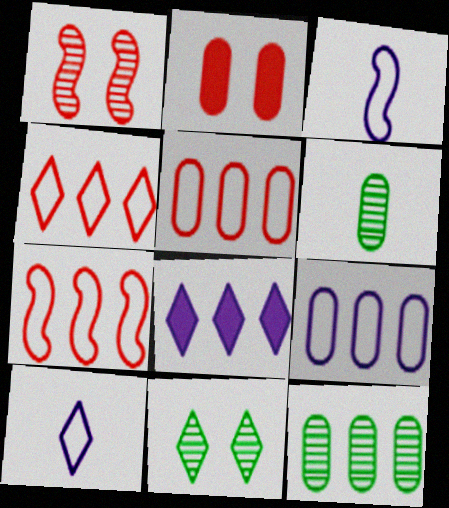[[2, 6, 9], 
[4, 5, 7], 
[7, 8, 12]]